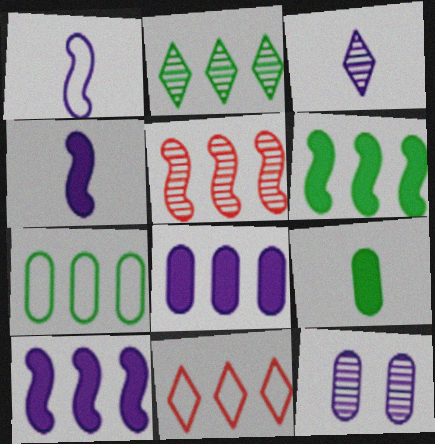[[2, 6, 7]]